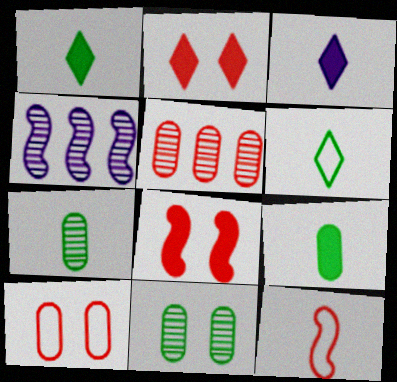[[1, 4, 10], 
[2, 5, 12], 
[3, 7, 12]]